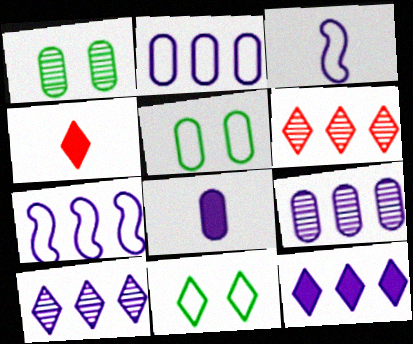[[1, 4, 7], 
[4, 10, 11], 
[7, 9, 12]]